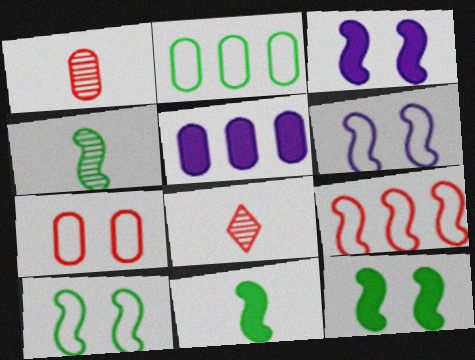[[2, 3, 8], 
[3, 4, 9], 
[5, 8, 10]]